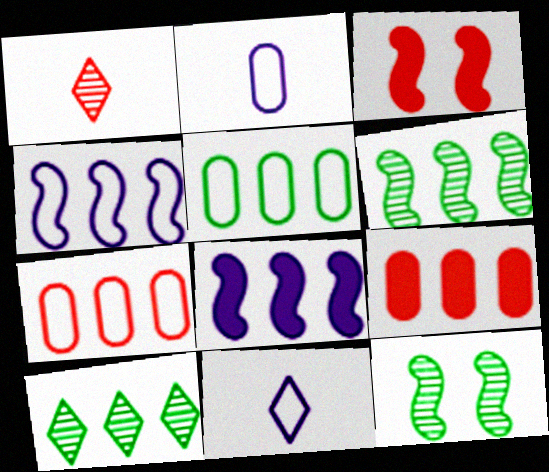[[1, 3, 7], 
[2, 3, 10], 
[4, 9, 10], 
[7, 8, 10], 
[9, 11, 12]]